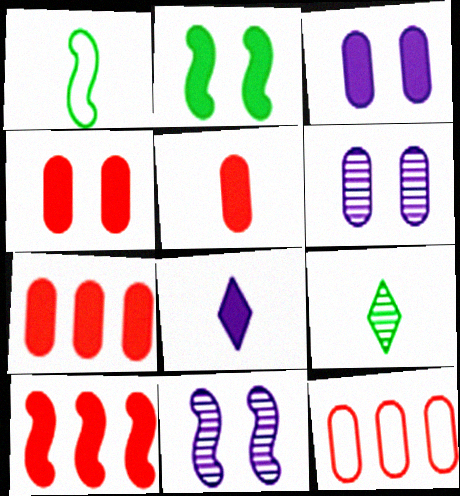[[1, 10, 11], 
[2, 7, 8], 
[4, 5, 7]]